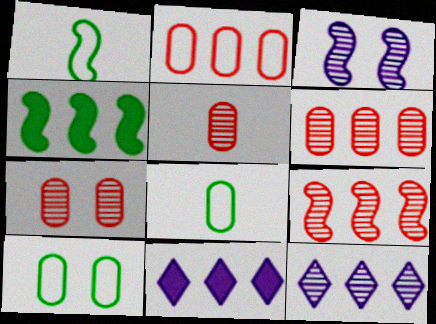[[1, 7, 11], 
[2, 4, 12], 
[5, 6, 7]]